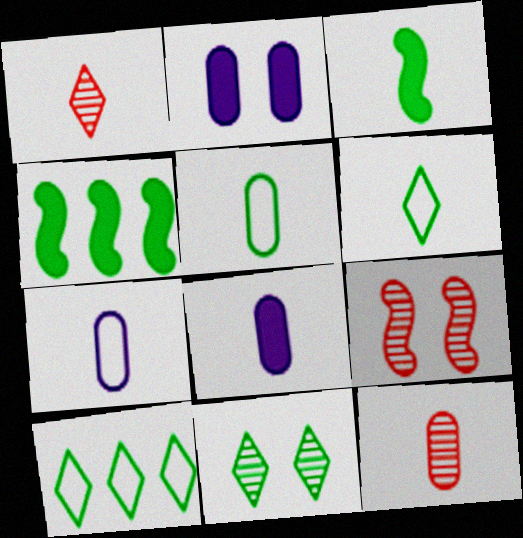[[1, 3, 7], 
[4, 5, 11], 
[5, 8, 12], 
[8, 9, 10]]